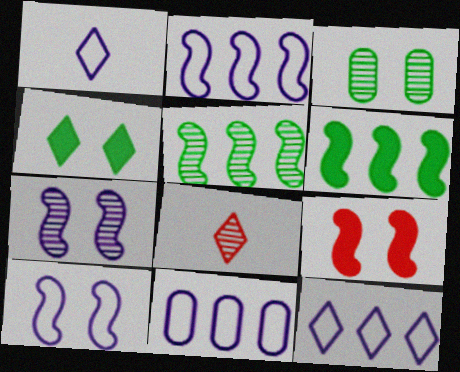[[1, 10, 11], 
[2, 11, 12], 
[4, 8, 12]]